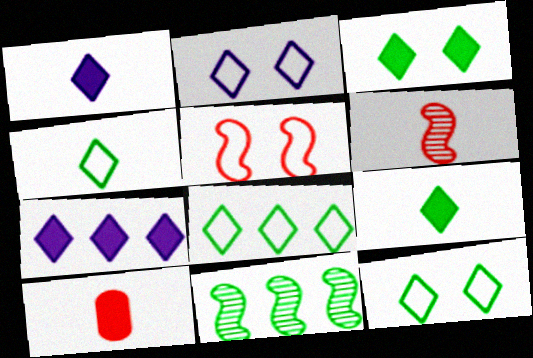[[2, 10, 11], 
[4, 8, 12]]